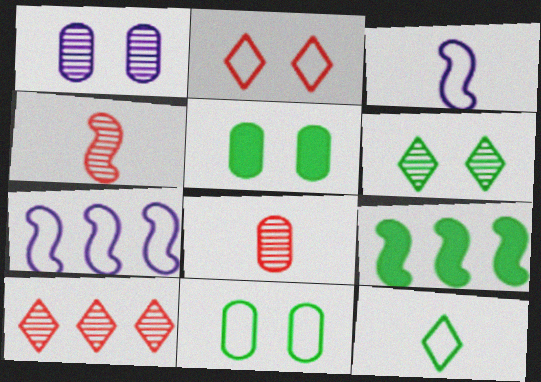[[3, 5, 10]]